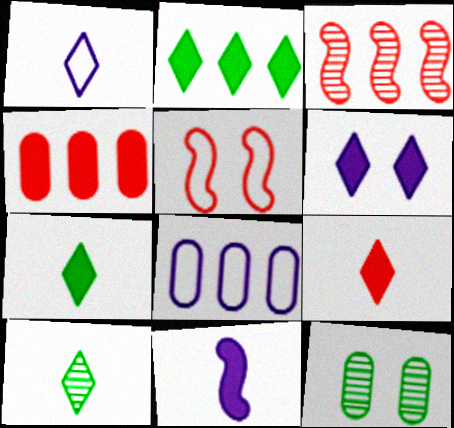[[1, 9, 10], 
[2, 3, 8], 
[2, 6, 9], 
[5, 6, 12]]